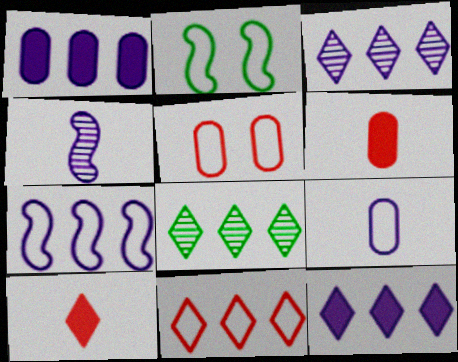[[1, 3, 7], 
[2, 3, 6], 
[2, 9, 11], 
[8, 11, 12]]